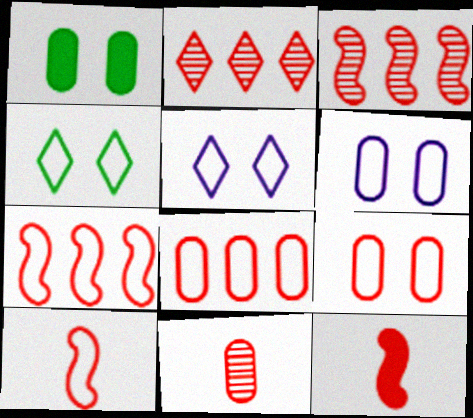[[2, 9, 12]]